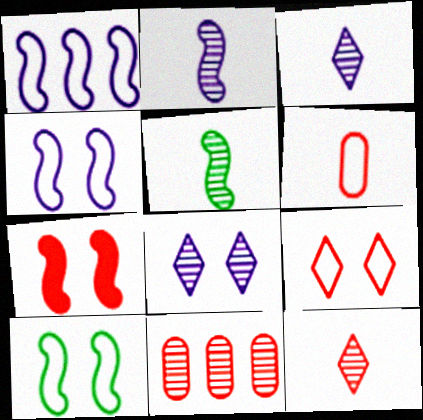[[1, 5, 7], 
[5, 8, 11]]